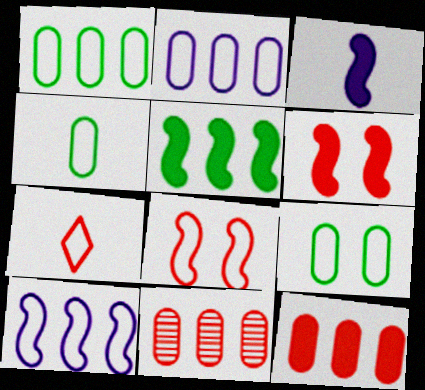[[1, 4, 9], 
[3, 5, 6], 
[6, 7, 11], 
[7, 9, 10]]